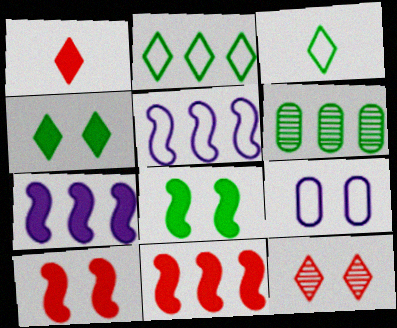[[3, 6, 8], 
[8, 9, 12]]